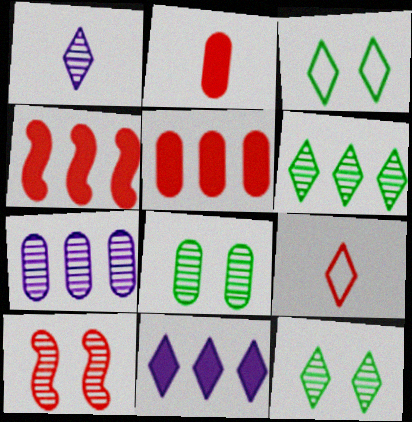[[5, 9, 10], 
[9, 11, 12]]